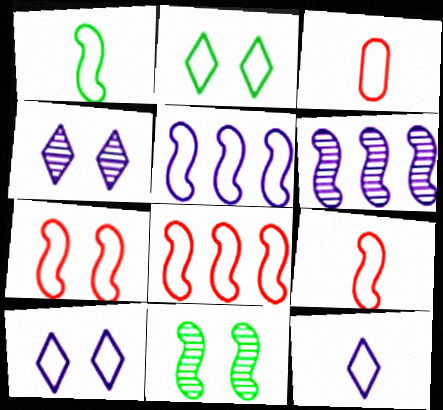[[1, 3, 12], 
[1, 5, 7], 
[2, 3, 5], 
[7, 8, 9]]